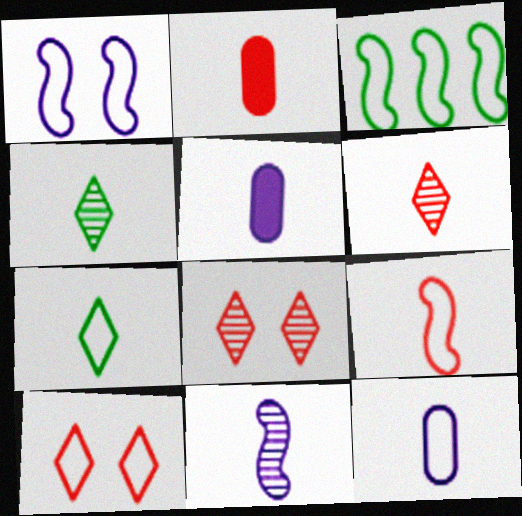[[1, 3, 9], 
[2, 6, 9], 
[2, 7, 11], 
[3, 5, 8], 
[3, 10, 12], 
[4, 5, 9], 
[7, 9, 12]]